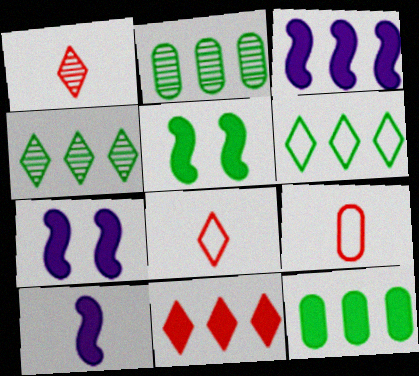[[2, 7, 8], 
[3, 7, 10], 
[3, 11, 12], 
[4, 7, 9]]